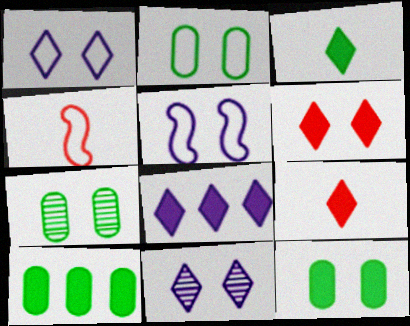[[2, 7, 12], 
[3, 6, 8], 
[4, 7, 8], 
[4, 10, 11], 
[5, 6, 7]]